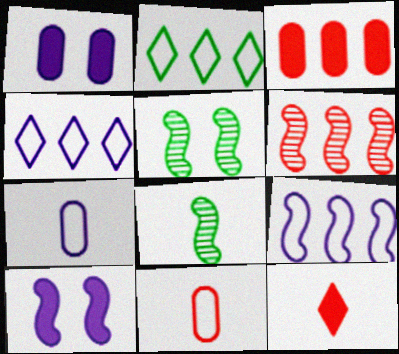[[7, 8, 12]]